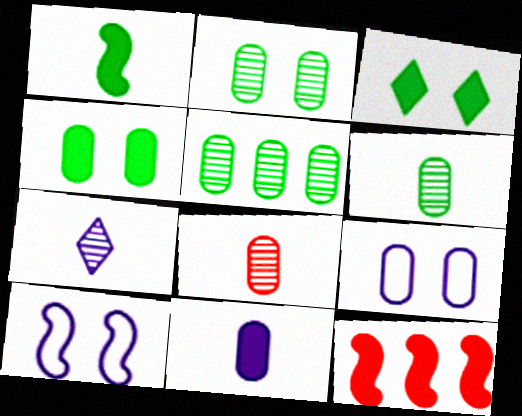[[2, 5, 6], 
[3, 11, 12]]